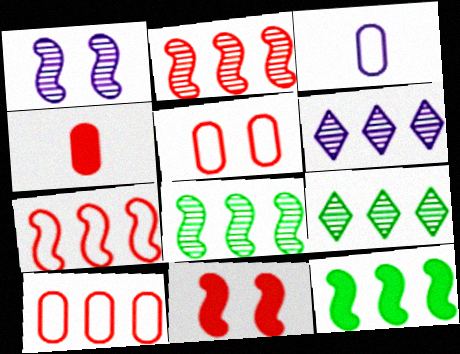[[3, 9, 11], 
[6, 10, 12]]